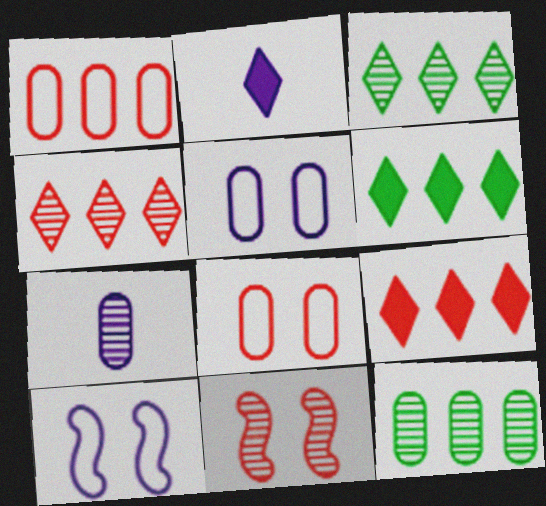[[3, 7, 11]]